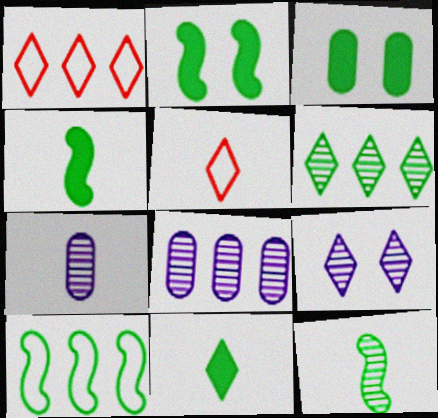[[1, 2, 7], 
[1, 9, 11], 
[2, 5, 8], 
[2, 10, 12], 
[4, 5, 7]]